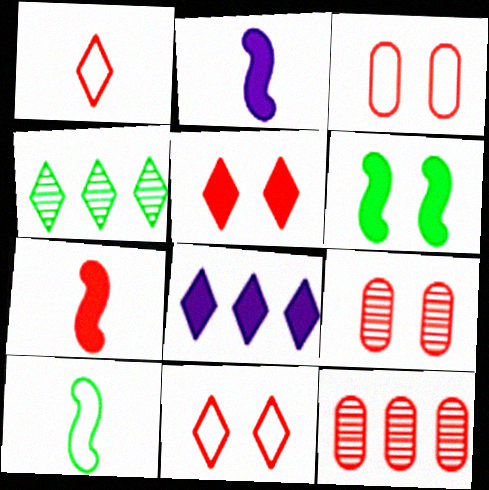[[2, 3, 4], 
[7, 11, 12], 
[8, 9, 10]]